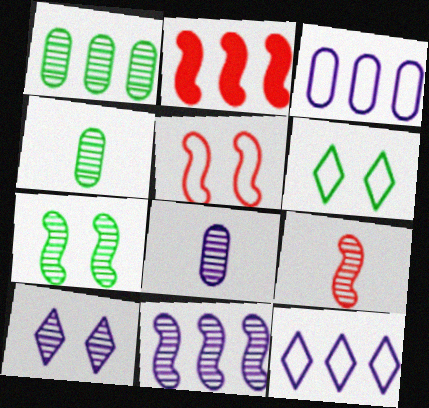[[1, 2, 12], 
[1, 9, 10], 
[2, 5, 9], 
[2, 6, 8], 
[7, 9, 11], 
[8, 10, 11]]